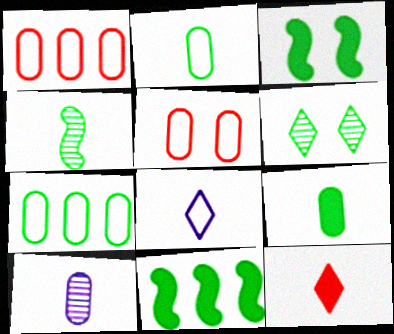[[2, 6, 11]]